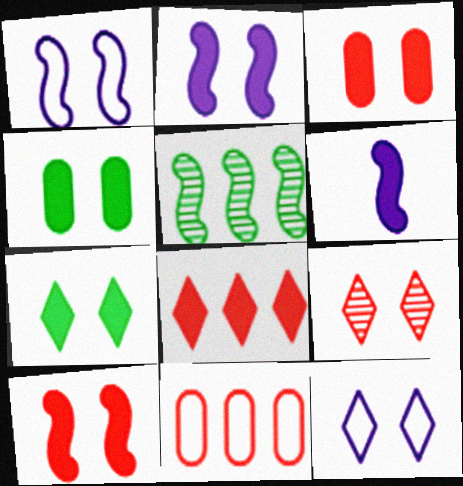[[1, 4, 9], 
[2, 3, 7], 
[4, 6, 8], 
[7, 9, 12]]